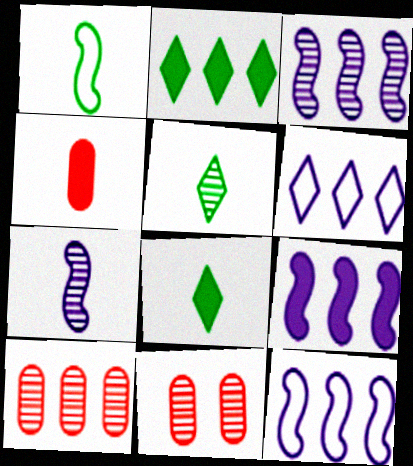[[2, 10, 12], 
[3, 5, 11], 
[3, 9, 12], 
[8, 11, 12]]